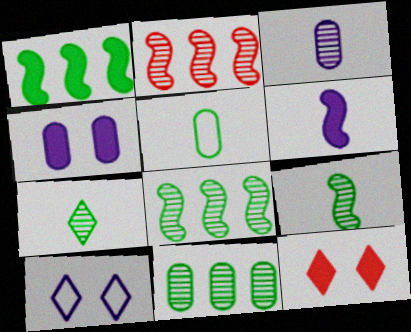[]